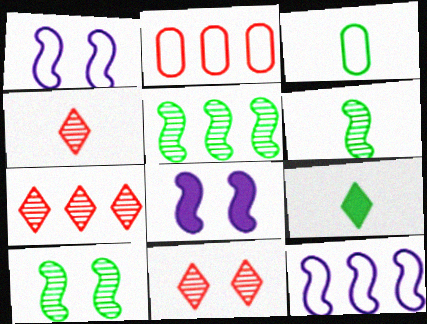[[3, 6, 9], 
[3, 7, 8], 
[4, 7, 11], 
[5, 6, 10]]